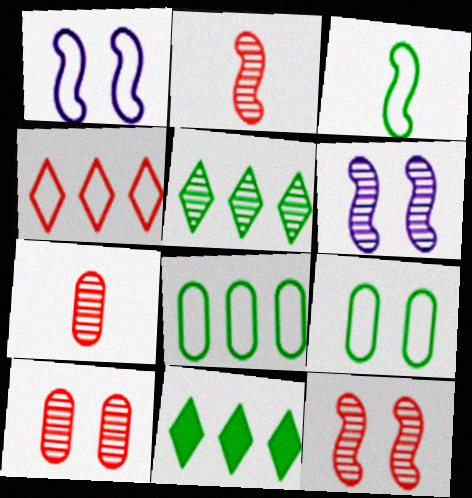[[1, 7, 11], 
[5, 6, 7]]